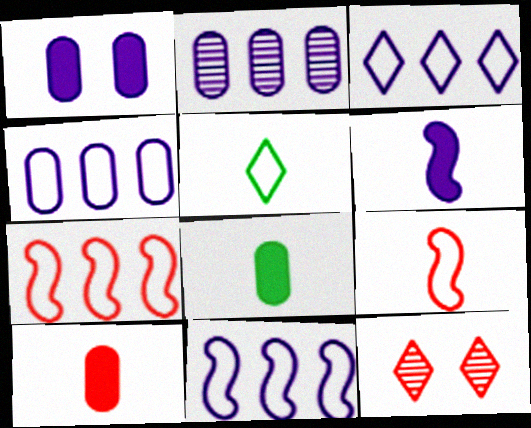[[3, 4, 11], 
[7, 10, 12], 
[8, 11, 12]]